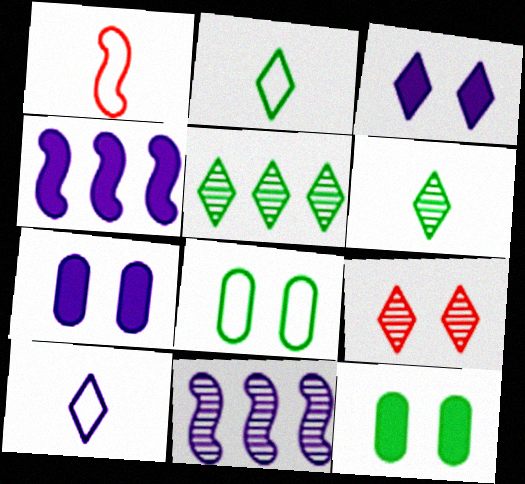[[1, 5, 7], 
[7, 10, 11]]